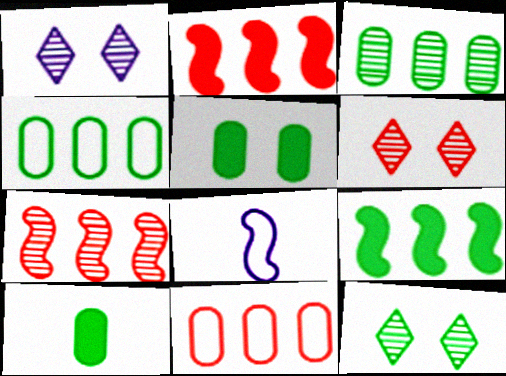[[1, 6, 12]]